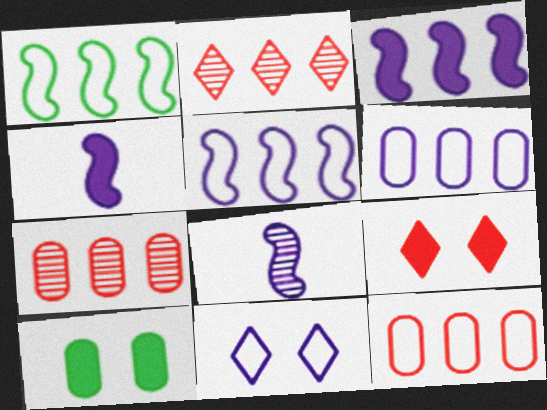[]